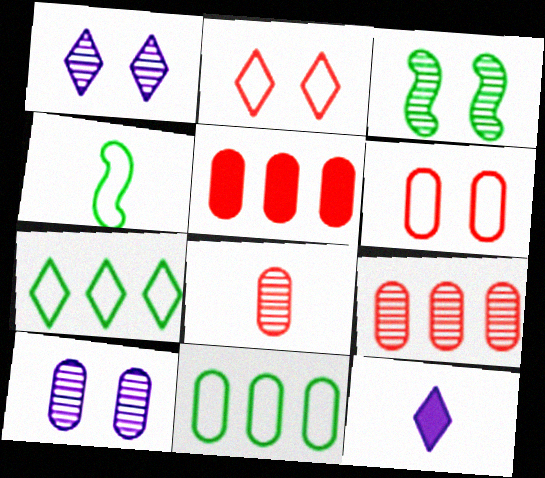[[1, 4, 5], 
[4, 8, 12], 
[5, 6, 8]]